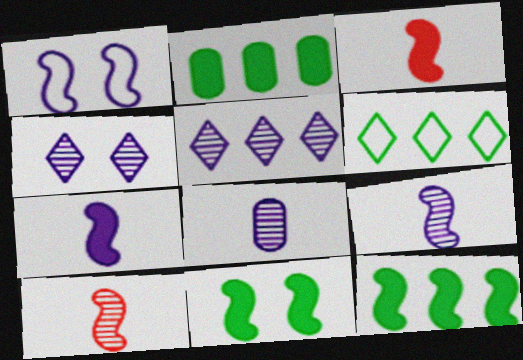[[1, 10, 12]]